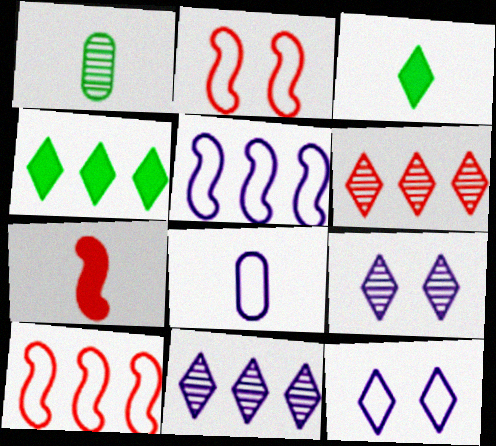[[3, 6, 12], 
[5, 8, 12]]